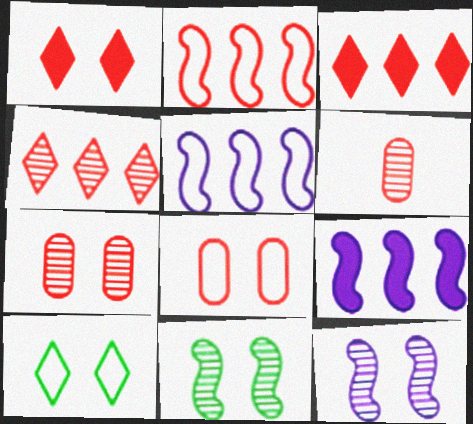[[1, 2, 6], 
[6, 9, 10]]